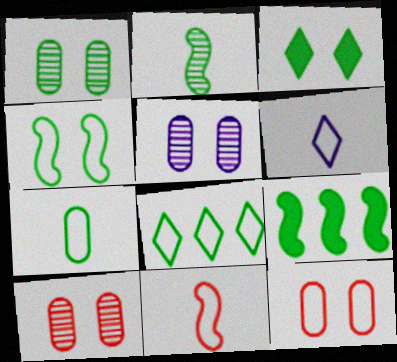[[1, 3, 4], 
[1, 5, 10], 
[2, 4, 9], 
[4, 7, 8], 
[6, 7, 11], 
[6, 9, 10]]